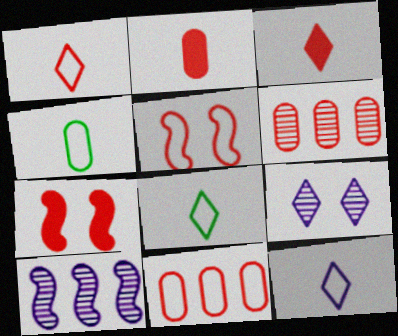[[1, 5, 11], 
[1, 6, 7], 
[1, 8, 12], 
[3, 5, 6]]